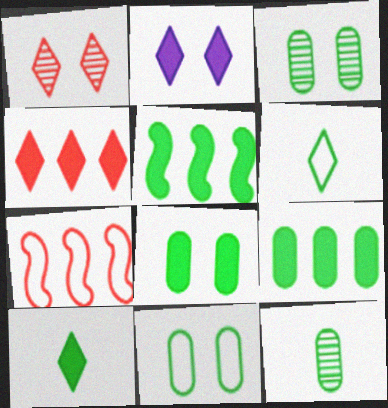[[2, 4, 10], 
[2, 7, 12], 
[3, 5, 6], 
[3, 8, 11], 
[5, 8, 10], 
[9, 11, 12]]